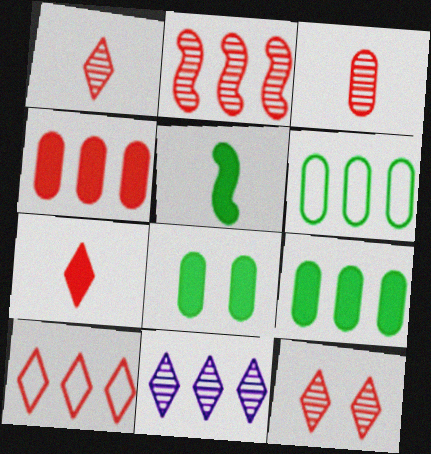[[2, 3, 12], 
[2, 4, 10], 
[7, 10, 12]]